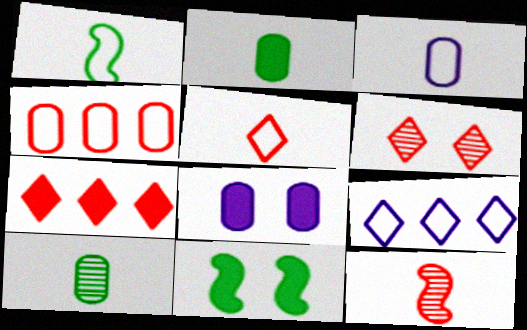[[1, 3, 5], 
[4, 8, 10], 
[5, 6, 7]]